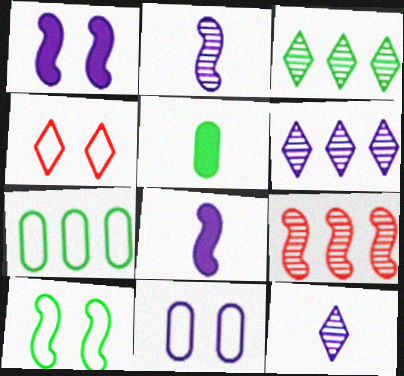[[3, 5, 10], 
[4, 10, 11], 
[6, 8, 11], 
[8, 9, 10]]